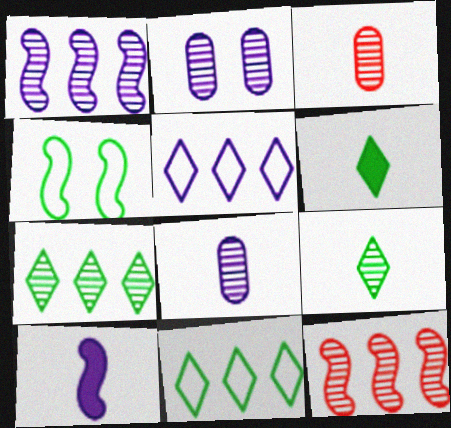[[2, 5, 10], 
[2, 9, 12], 
[4, 10, 12]]